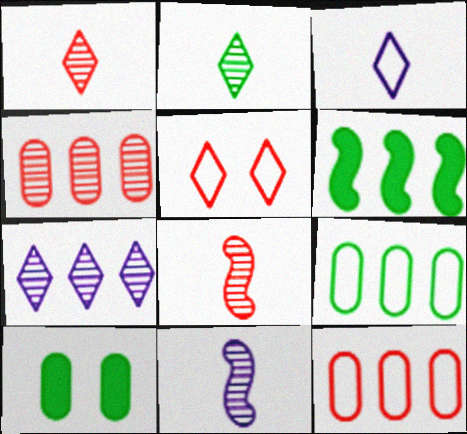[[6, 7, 12]]